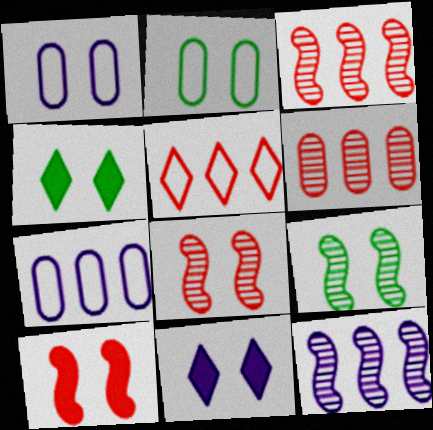[[1, 4, 8], 
[2, 4, 9], 
[2, 8, 11]]